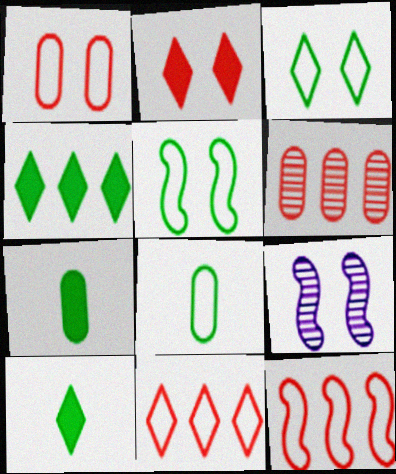[[7, 9, 11]]